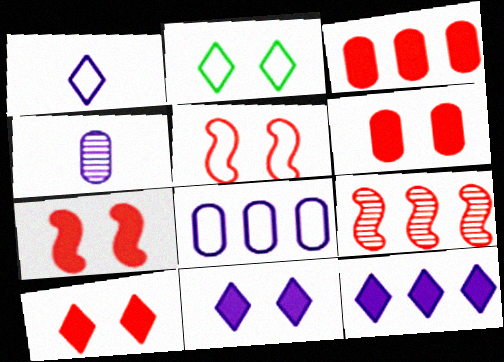[[6, 7, 10]]